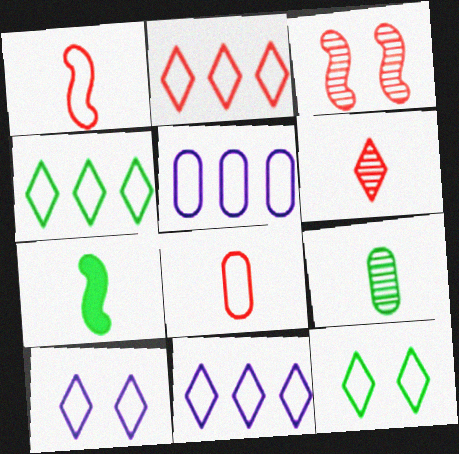[[1, 5, 12], 
[2, 4, 11]]